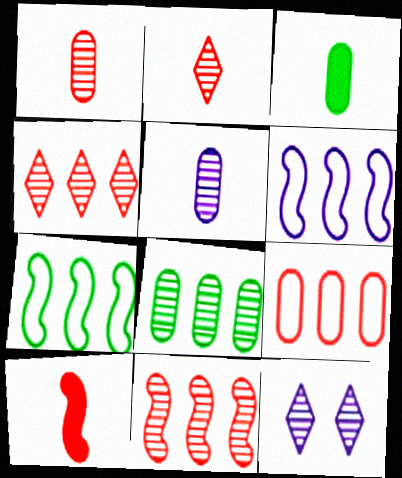[]